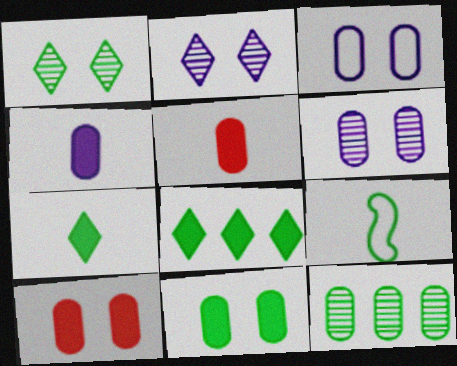[[3, 5, 12]]